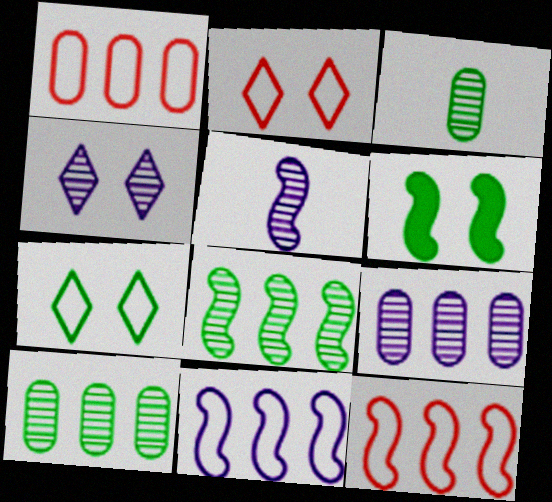[[4, 5, 9], 
[5, 6, 12]]